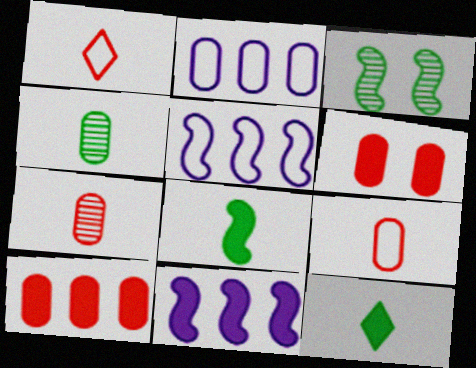[[2, 4, 6], 
[6, 11, 12]]